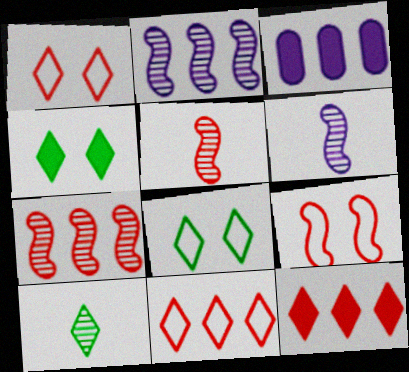[[3, 5, 8], 
[3, 9, 10]]